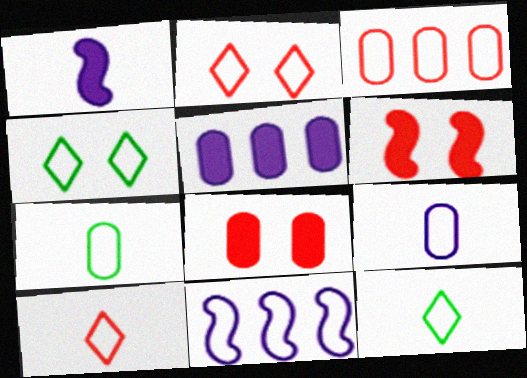[[2, 7, 11]]